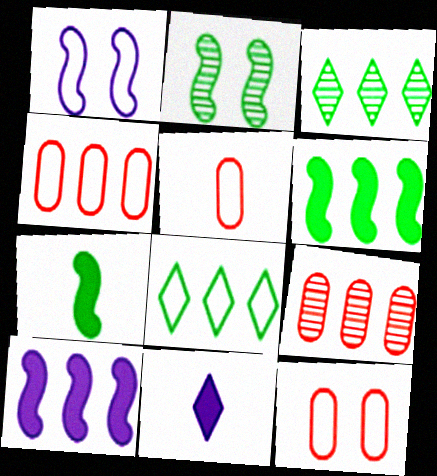[[1, 5, 8], 
[2, 4, 11], 
[3, 4, 10], 
[4, 5, 12], 
[8, 9, 10]]